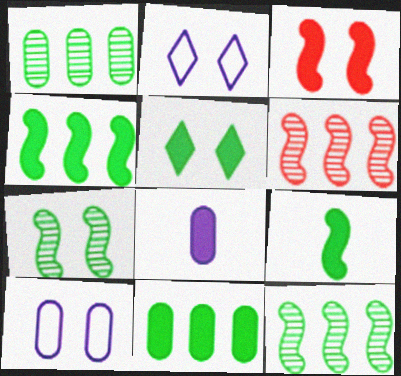[[5, 9, 11]]